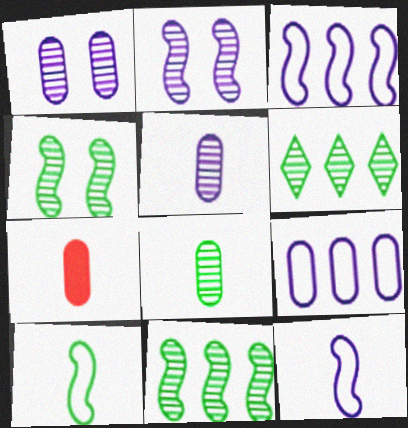[[4, 6, 8]]